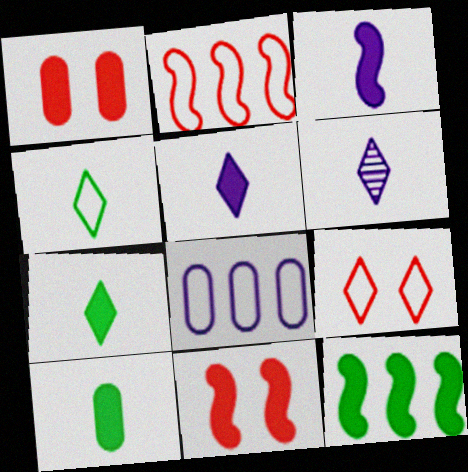[[1, 5, 12], 
[3, 11, 12]]